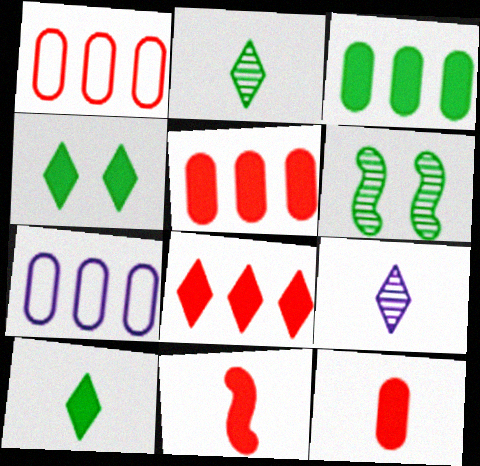[]